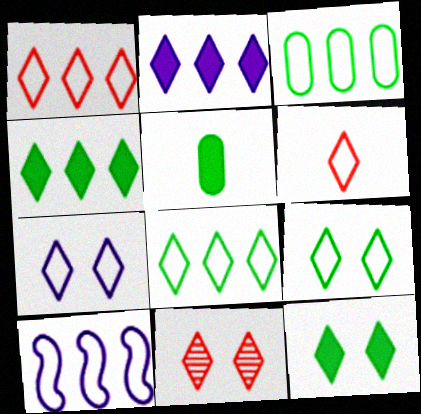[[1, 3, 10], 
[5, 10, 11], 
[6, 7, 8], 
[7, 11, 12]]